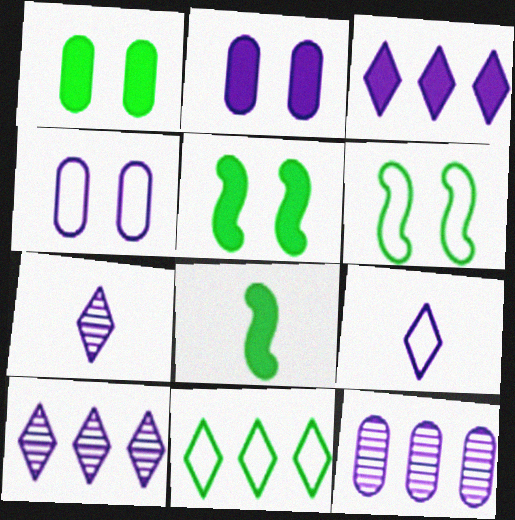[]